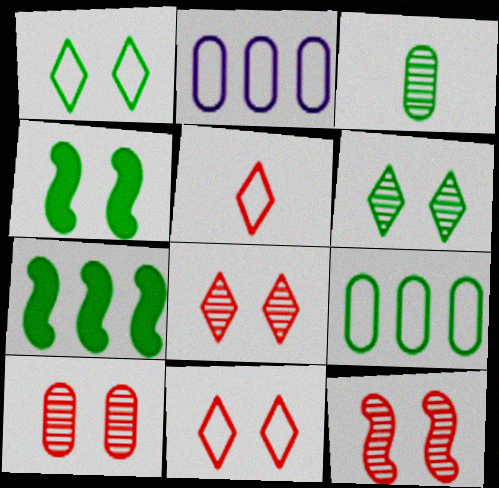[[1, 3, 7], 
[8, 10, 12]]